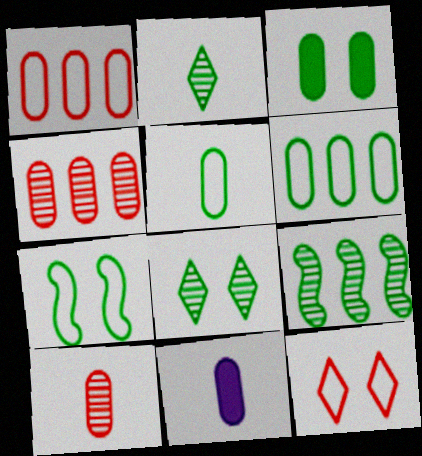[[3, 7, 8], 
[5, 10, 11], 
[9, 11, 12]]